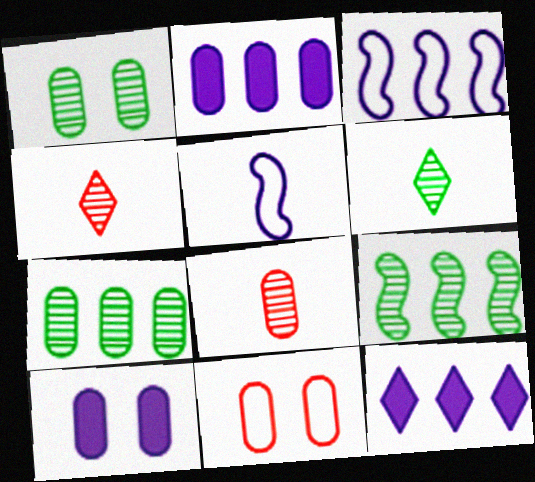[[1, 6, 9], 
[1, 10, 11]]